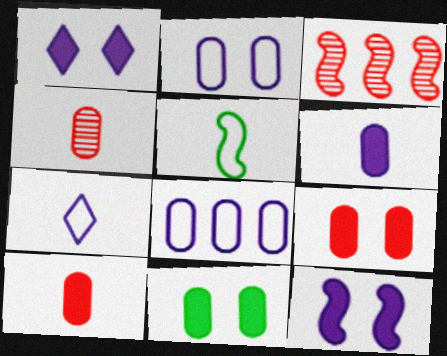[[3, 5, 12], 
[3, 7, 11], 
[4, 8, 11]]